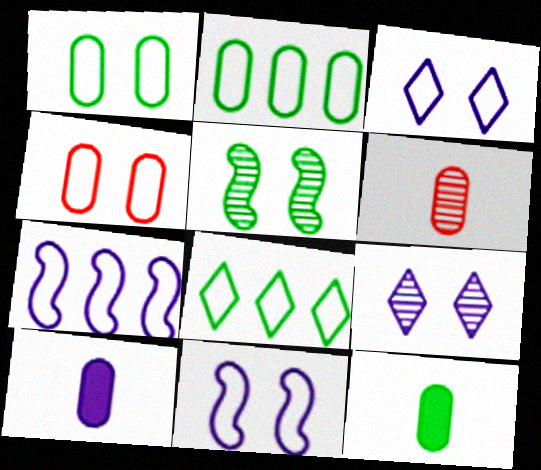[[5, 8, 12], 
[7, 9, 10]]